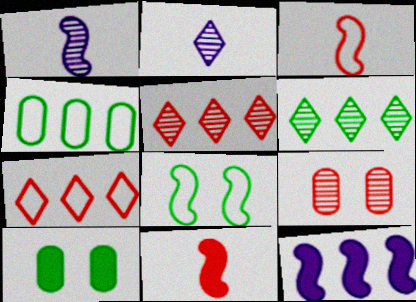[[1, 6, 9], 
[1, 7, 10], 
[4, 5, 12], 
[7, 9, 11]]